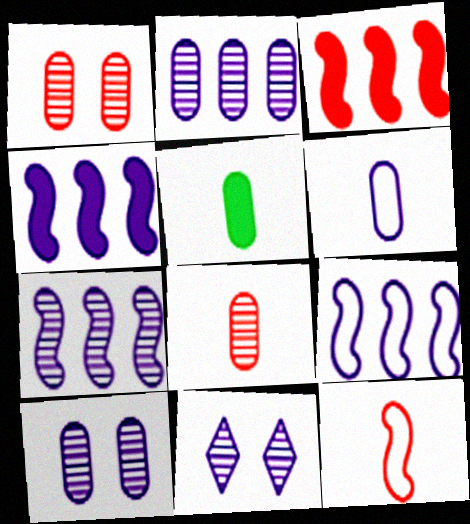[[4, 6, 11], 
[4, 7, 9], 
[5, 6, 8]]